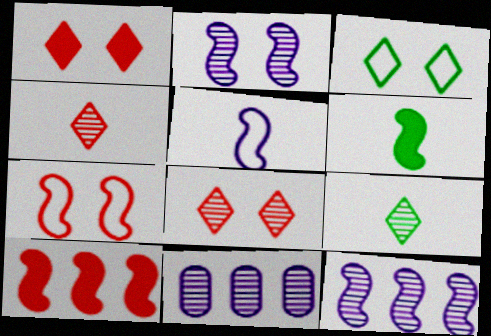[[6, 7, 12]]